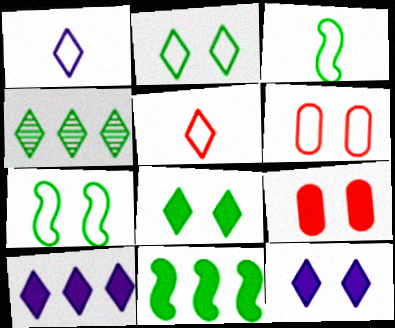[[4, 5, 12]]